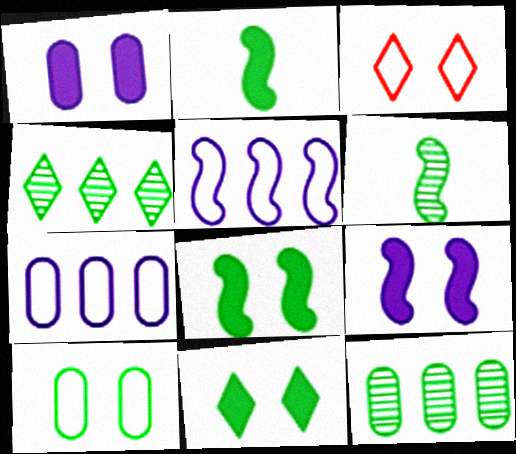[[2, 4, 10]]